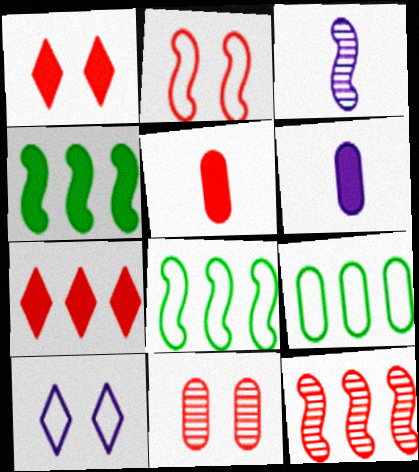[[1, 2, 11], 
[1, 3, 9], 
[1, 4, 6], 
[2, 3, 4], 
[6, 9, 11]]